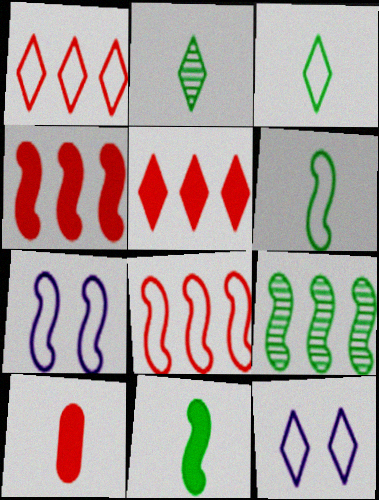[[1, 3, 12], 
[2, 5, 12], 
[6, 7, 8], 
[9, 10, 12]]